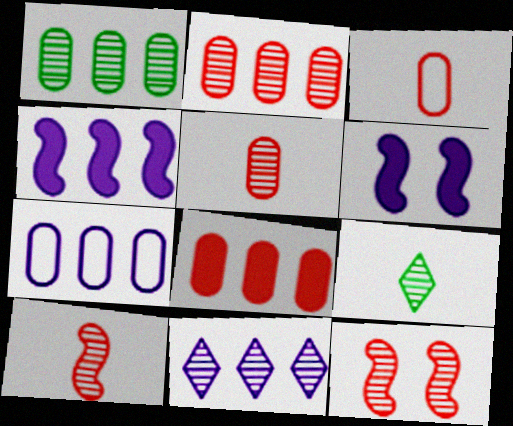[[1, 7, 8], 
[4, 7, 11]]